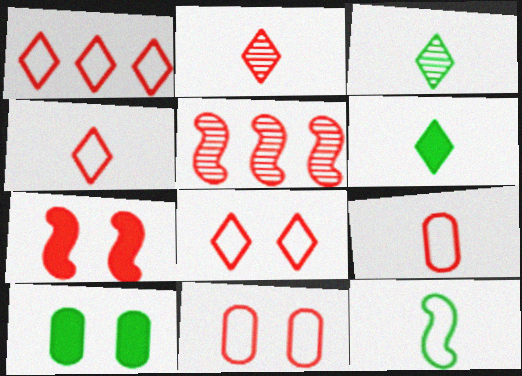[[1, 4, 8]]